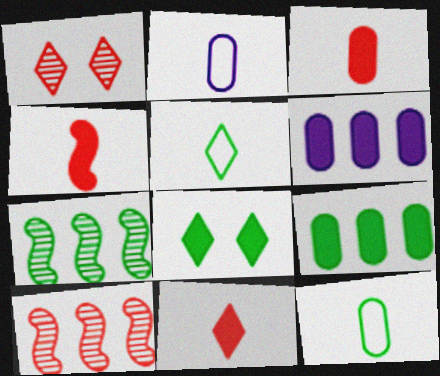[[2, 8, 10], 
[3, 4, 11], 
[4, 6, 8], 
[7, 8, 12]]